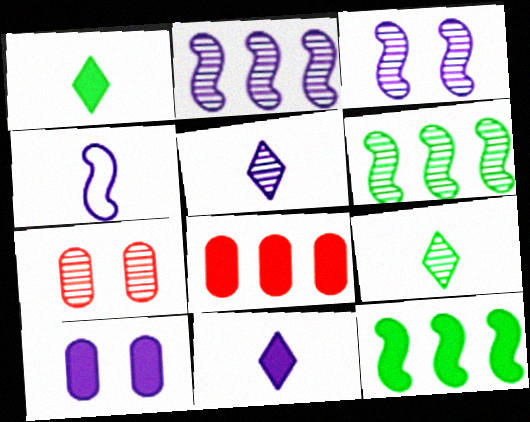[[2, 7, 9], 
[5, 6, 7]]